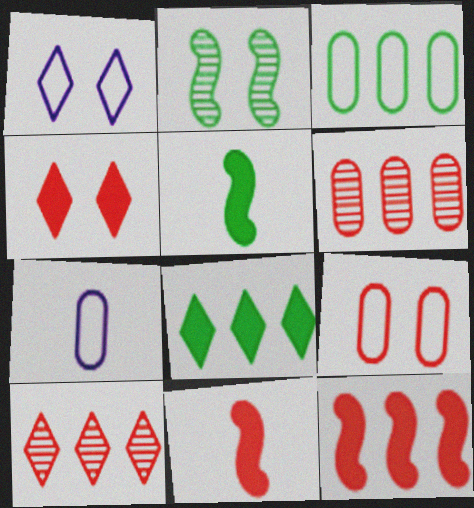[[1, 5, 6], 
[3, 7, 9], 
[9, 10, 11]]